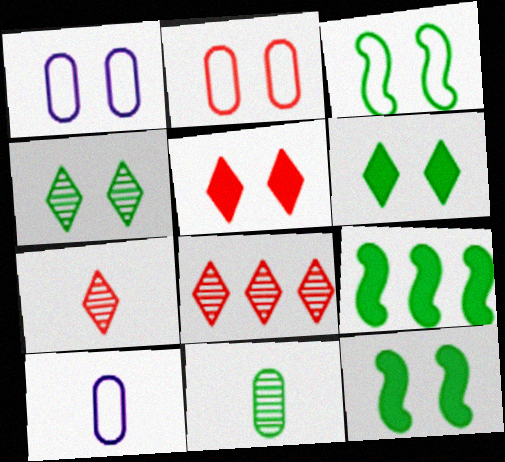[[1, 7, 9], 
[8, 10, 12]]